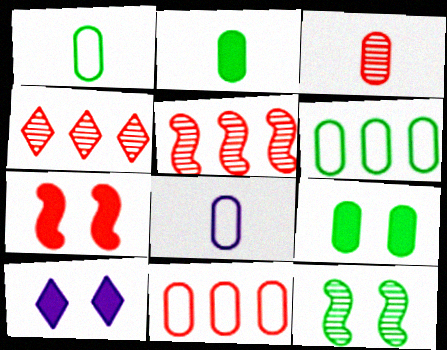[[1, 5, 10], 
[2, 3, 8], 
[7, 9, 10]]